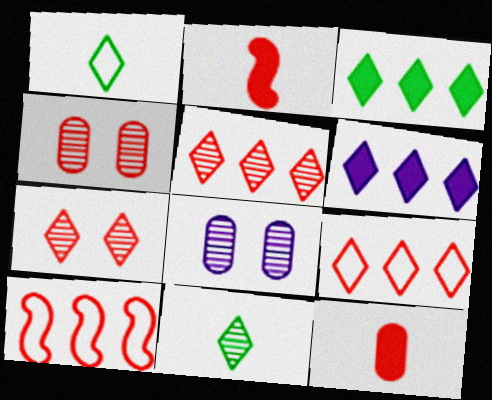[[1, 6, 7], 
[2, 4, 9], 
[7, 10, 12]]